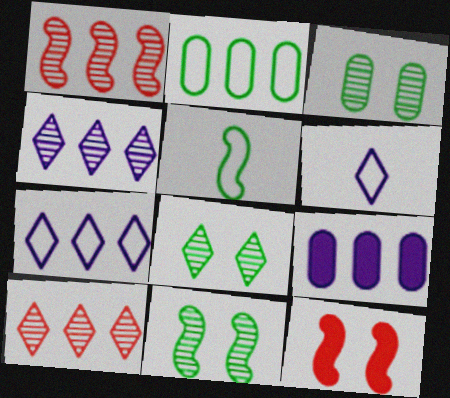[[3, 8, 11]]